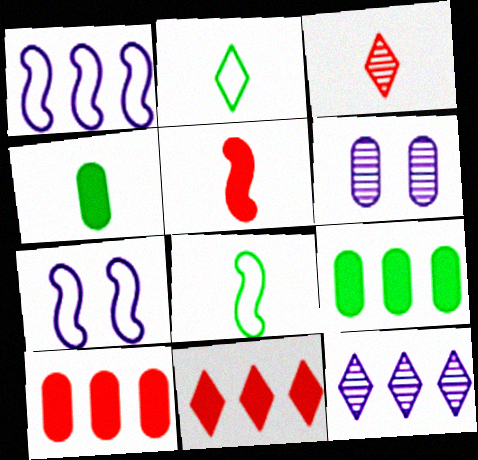[[3, 7, 9], 
[6, 8, 11]]